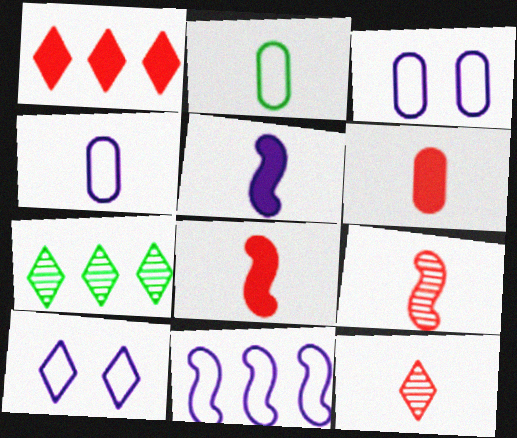[[2, 5, 12], 
[3, 7, 8], 
[4, 10, 11]]